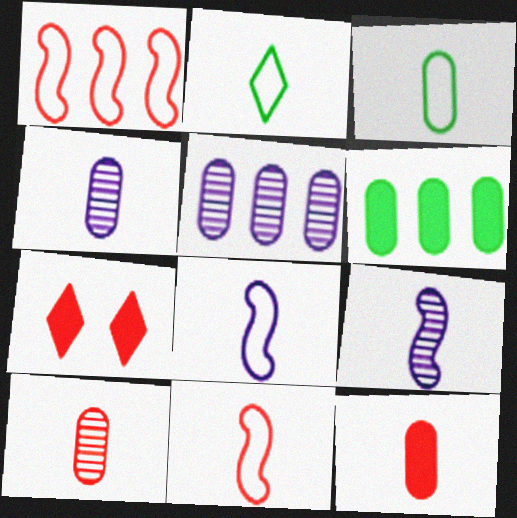[[1, 7, 10], 
[2, 9, 12], 
[3, 4, 12]]